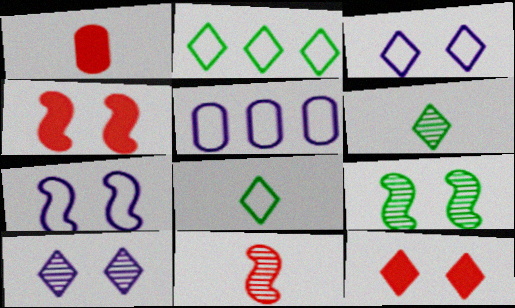[[4, 5, 6], 
[4, 7, 9]]